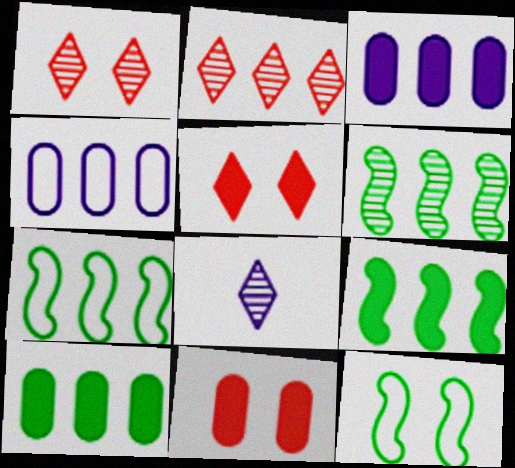[[2, 3, 7], 
[2, 4, 9], 
[6, 7, 9], 
[7, 8, 11]]